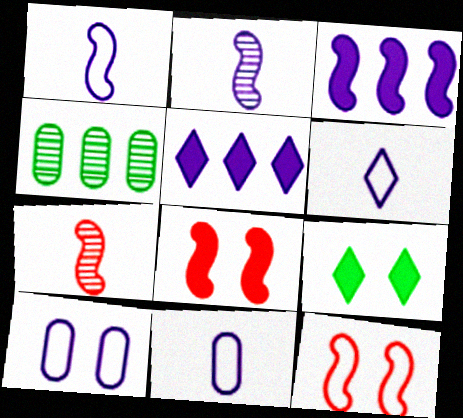[[1, 6, 11], 
[2, 5, 10], 
[4, 6, 8]]